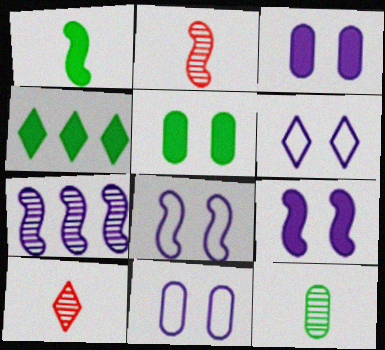[[1, 4, 5], 
[2, 4, 11], 
[4, 6, 10], 
[6, 8, 11]]